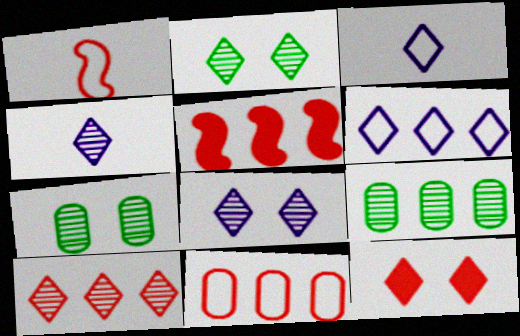[[2, 4, 10], 
[3, 5, 7], 
[5, 6, 9], 
[5, 10, 11]]